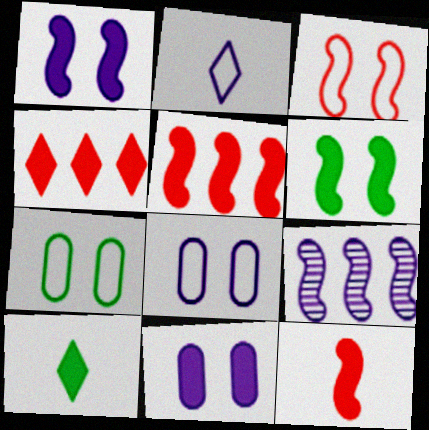[[2, 9, 11], 
[5, 10, 11]]